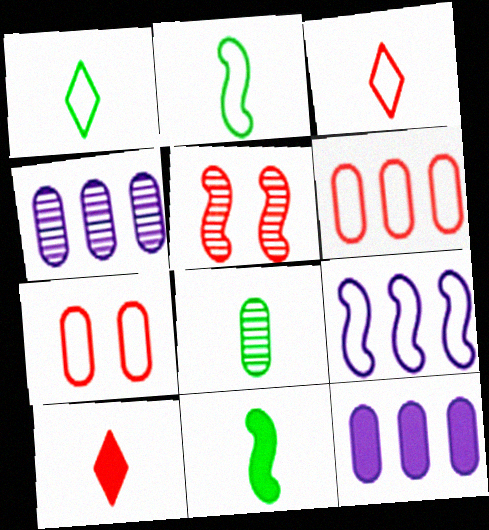[[1, 5, 12], 
[1, 7, 9], 
[1, 8, 11], 
[5, 6, 10], 
[5, 9, 11], 
[7, 8, 12]]